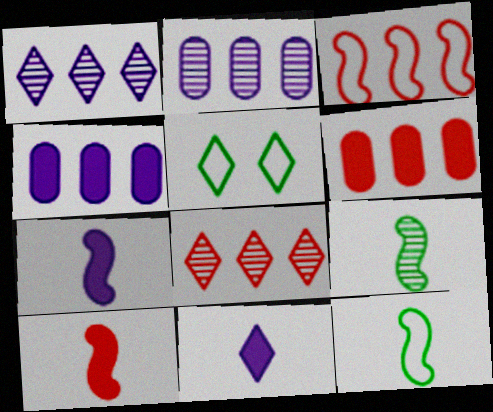[[2, 5, 10], 
[3, 6, 8], 
[5, 8, 11]]